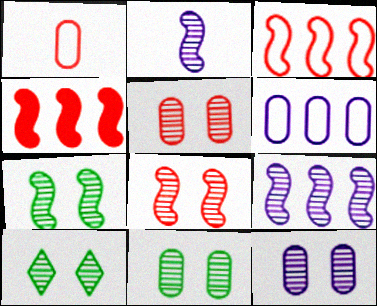[[5, 11, 12], 
[7, 10, 11], 
[8, 10, 12]]